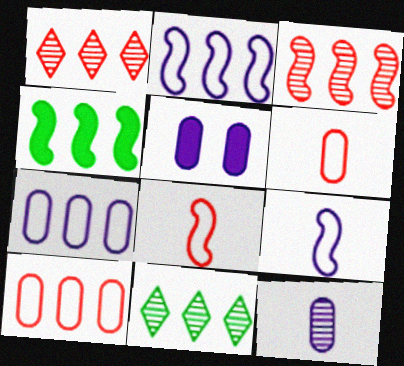[[1, 4, 7], 
[2, 3, 4], 
[5, 7, 12], 
[5, 8, 11]]